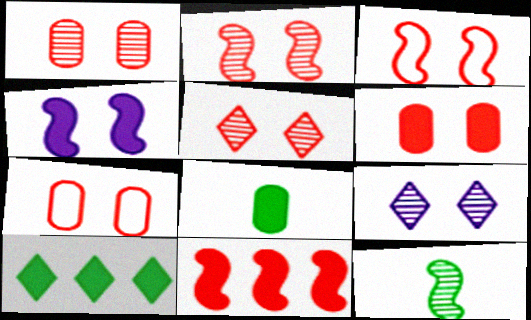[[1, 2, 5], 
[1, 6, 7], 
[3, 5, 6]]